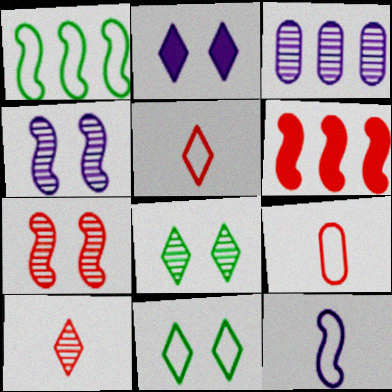[[2, 3, 12]]